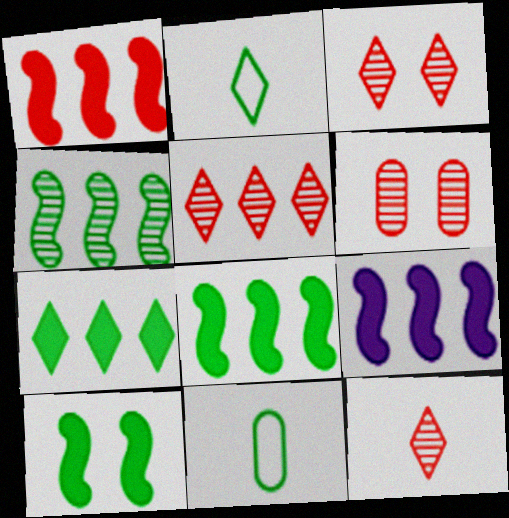[[1, 8, 9], 
[2, 6, 9], 
[3, 5, 12], 
[3, 9, 11]]